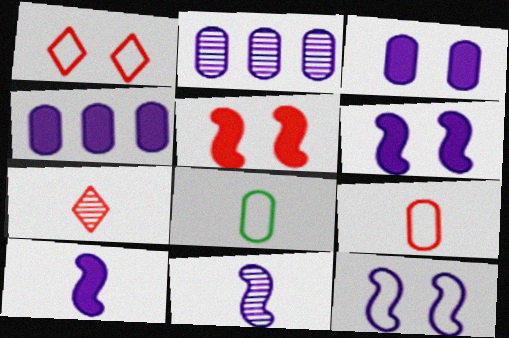[[7, 8, 10]]